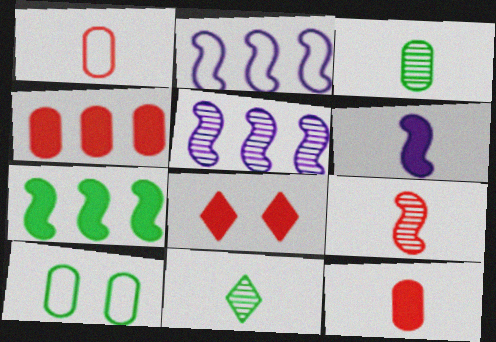[[1, 6, 11], 
[2, 3, 8], 
[7, 10, 11]]